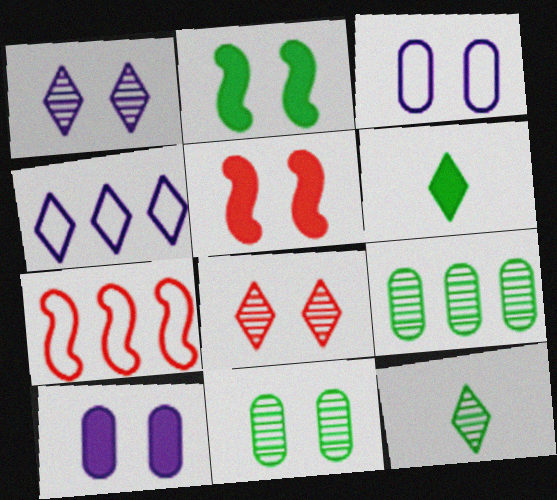[[2, 3, 8], 
[4, 6, 8], 
[7, 10, 12]]